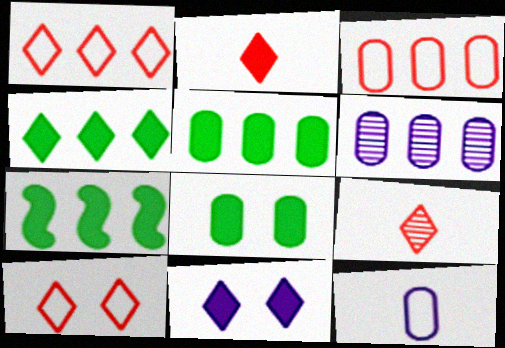[[1, 6, 7], 
[2, 4, 11], 
[3, 5, 6], 
[4, 5, 7]]